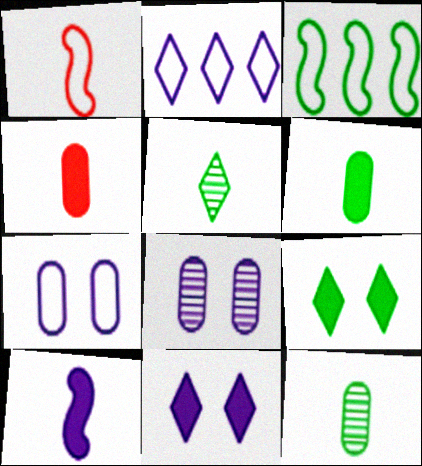[[2, 8, 10], 
[3, 9, 12]]